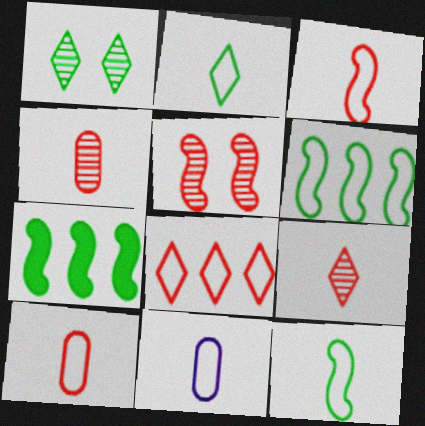[[2, 3, 11]]